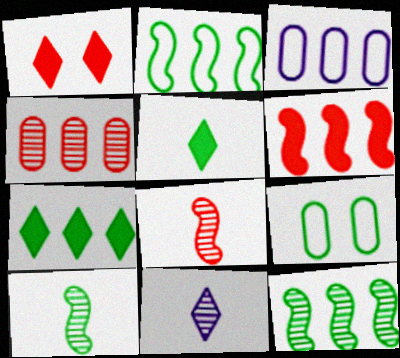[[1, 3, 10], 
[5, 9, 12], 
[6, 9, 11], 
[7, 9, 10]]